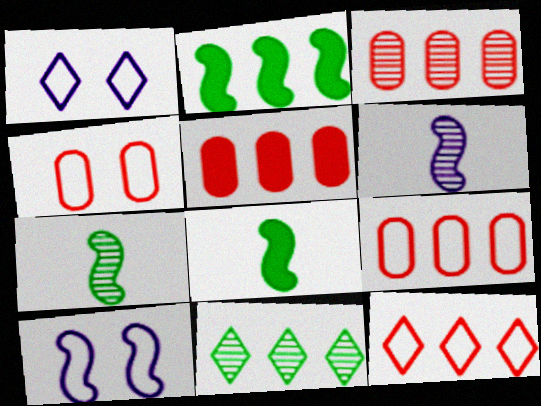[[1, 3, 8], 
[1, 5, 7], 
[3, 5, 9]]